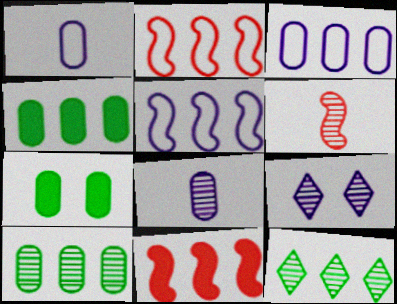[[3, 11, 12], 
[6, 9, 10]]